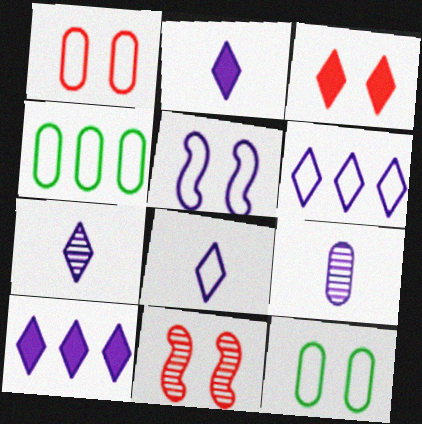[[1, 3, 11], 
[2, 4, 11], 
[2, 7, 8], 
[5, 9, 10]]